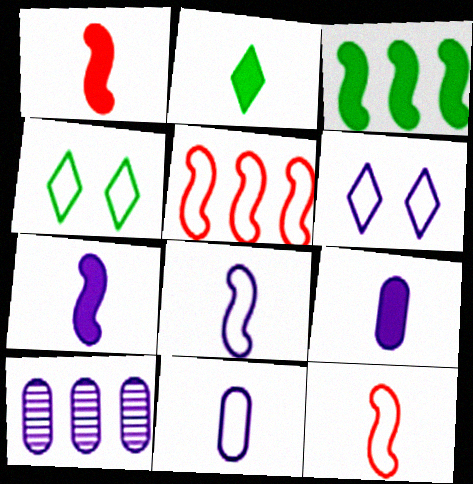[[1, 2, 9], 
[1, 4, 10], 
[4, 5, 11], 
[6, 7, 10]]